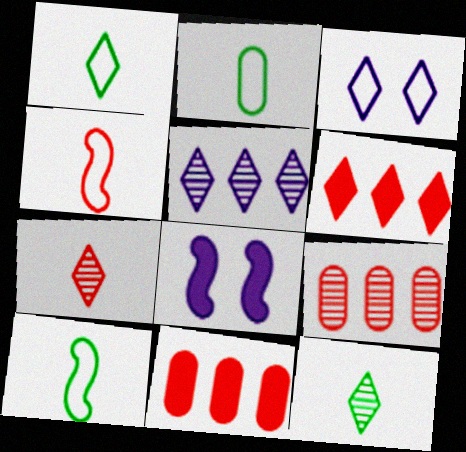[[1, 2, 10], 
[1, 8, 9], 
[3, 6, 12]]